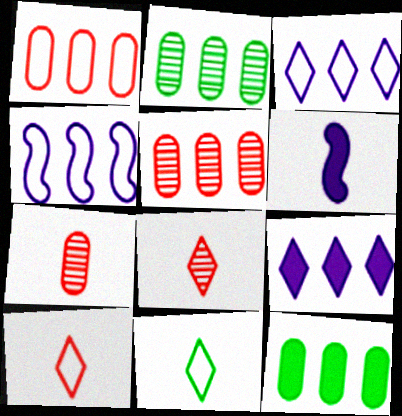[[6, 7, 11]]